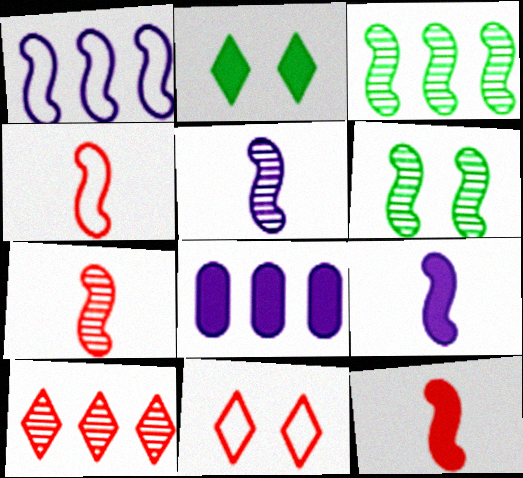[[1, 6, 12], 
[2, 8, 12], 
[4, 7, 12]]